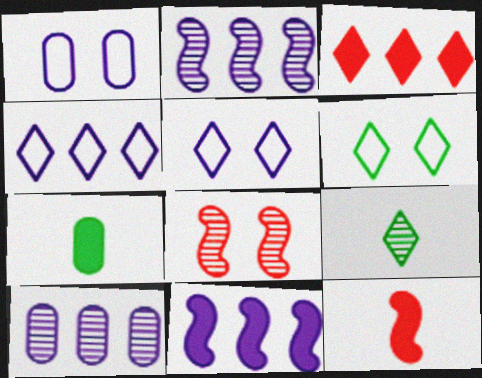[[3, 5, 9], 
[4, 7, 8], 
[4, 10, 11], 
[6, 10, 12], 
[8, 9, 10]]